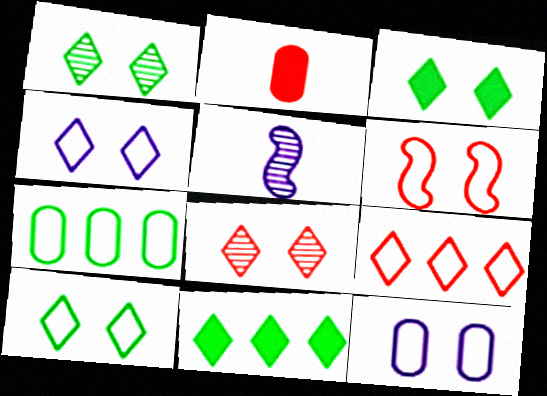[[1, 3, 10], 
[3, 4, 8], 
[6, 10, 12]]